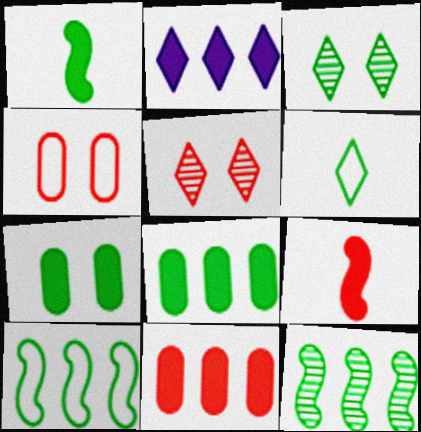[[2, 5, 6], 
[2, 7, 9], 
[6, 7, 12]]